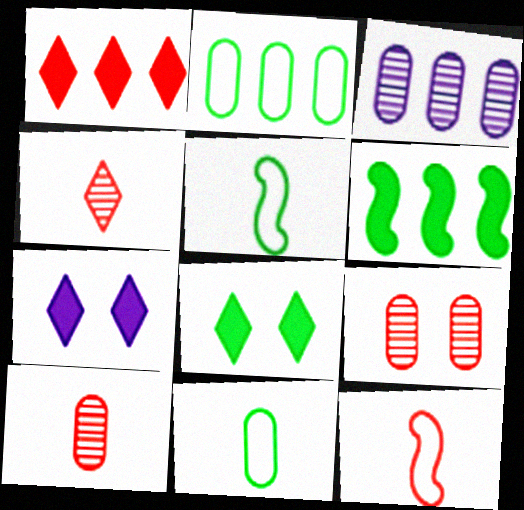[[1, 9, 12], 
[3, 8, 12]]